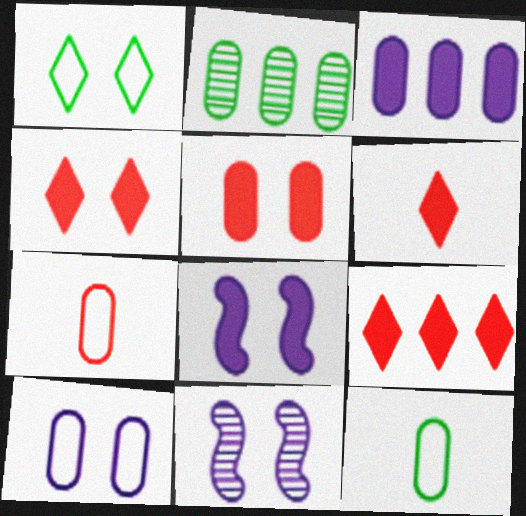[[1, 5, 11], 
[4, 6, 9], 
[9, 11, 12]]